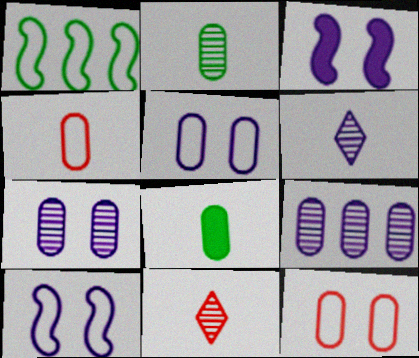[[8, 9, 12]]